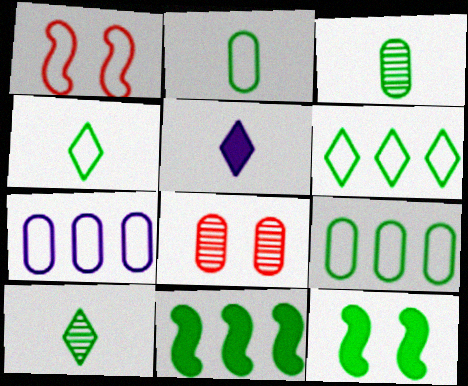[[1, 4, 7], 
[3, 6, 12], 
[9, 10, 12]]